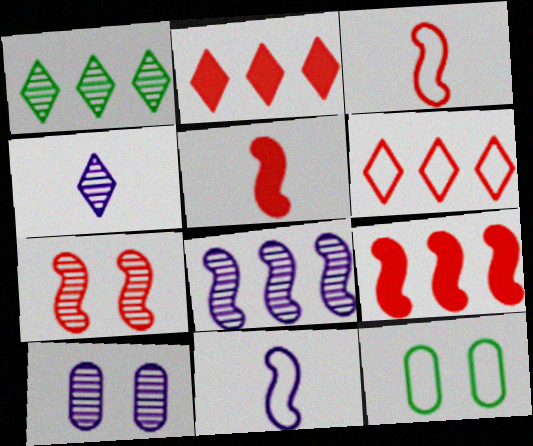[[3, 7, 9], 
[4, 8, 10], 
[4, 9, 12], 
[6, 11, 12]]